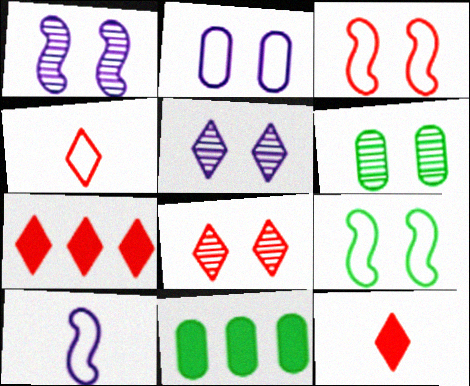[[1, 4, 11], 
[1, 6, 8], 
[4, 7, 8], 
[6, 7, 10], 
[8, 10, 11]]